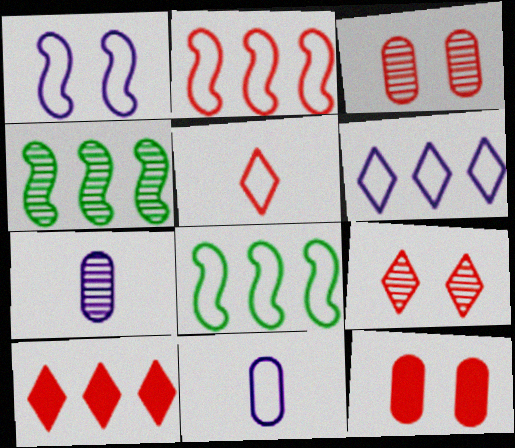[[1, 6, 11], 
[4, 7, 9], 
[5, 9, 10]]